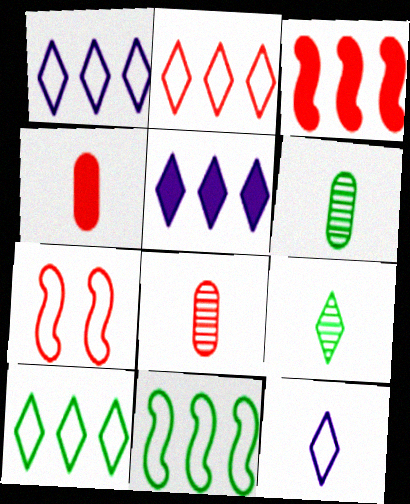[[1, 2, 10], 
[5, 6, 7]]